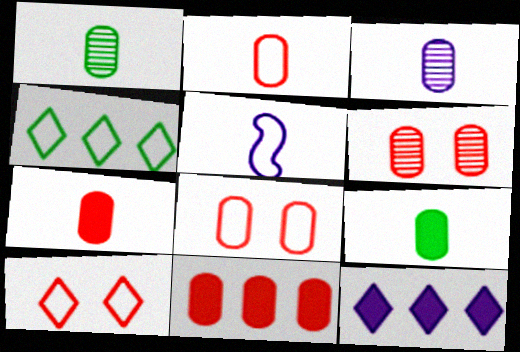[[2, 3, 9], 
[2, 6, 11], 
[4, 5, 8]]